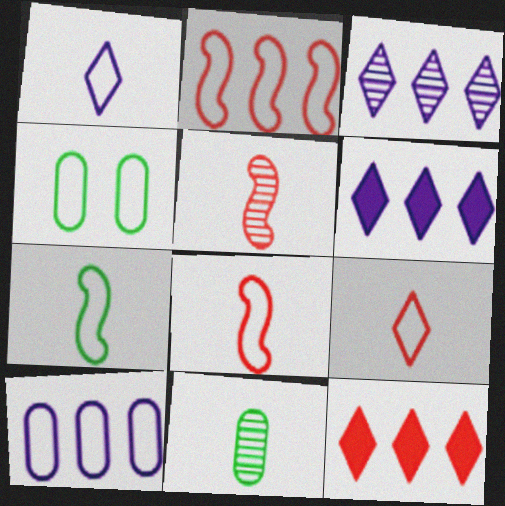[[1, 2, 4], 
[4, 5, 6]]